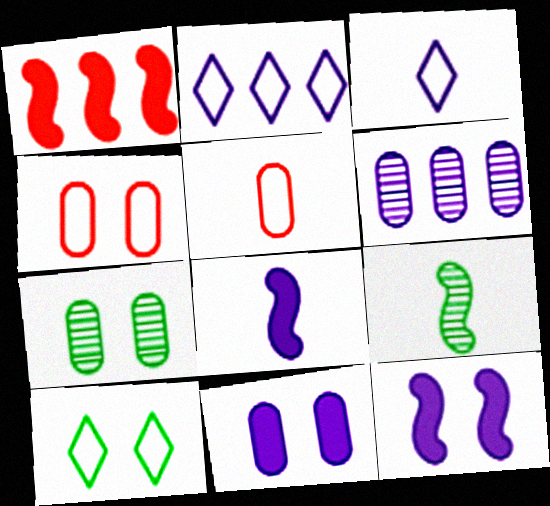[[1, 3, 7], 
[3, 6, 12], 
[4, 7, 11]]